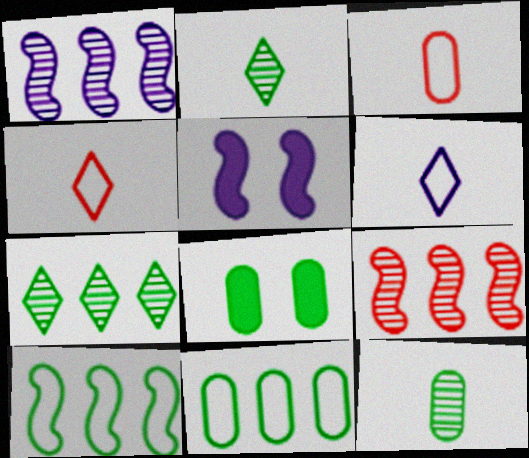[[1, 4, 8], 
[2, 8, 10], 
[3, 5, 7], 
[6, 8, 9], 
[8, 11, 12]]